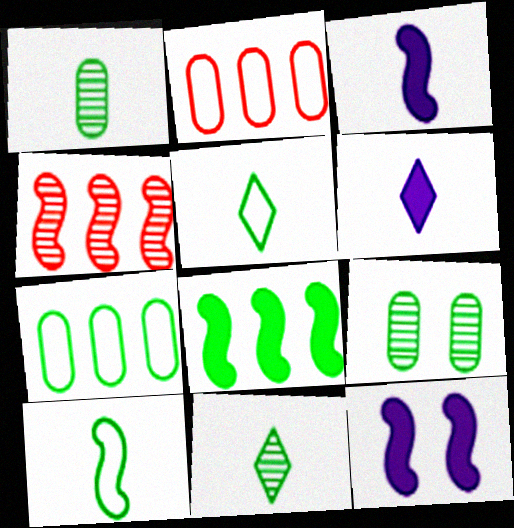[[2, 11, 12], 
[4, 10, 12], 
[5, 8, 9]]